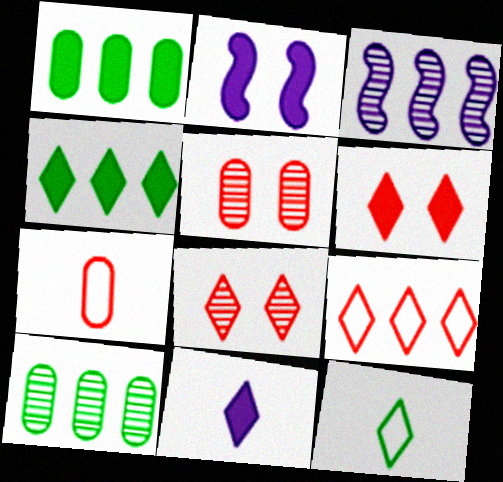[[1, 3, 9], 
[4, 6, 11]]